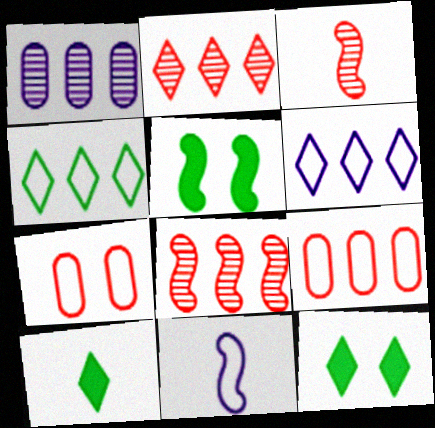[[4, 7, 11], 
[5, 8, 11]]